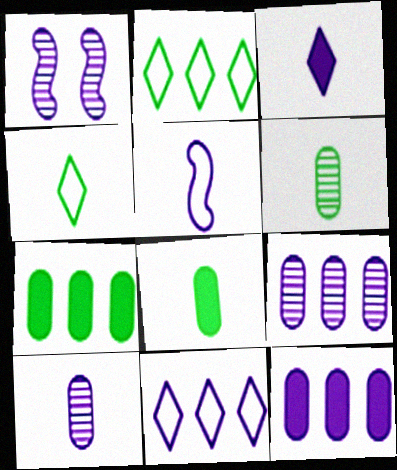[[3, 5, 10]]